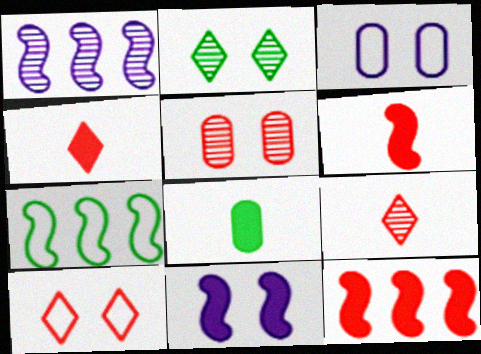[[1, 7, 12], 
[1, 8, 10], 
[2, 7, 8]]